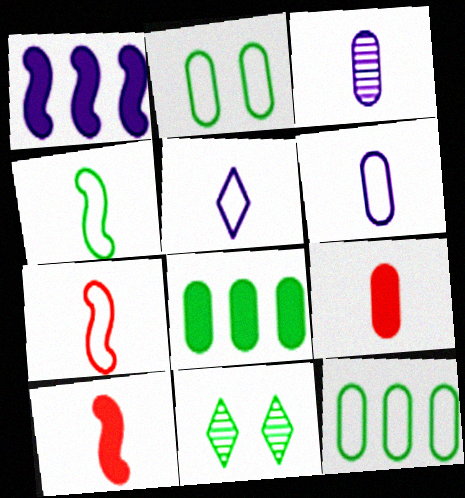[[4, 8, 11]]